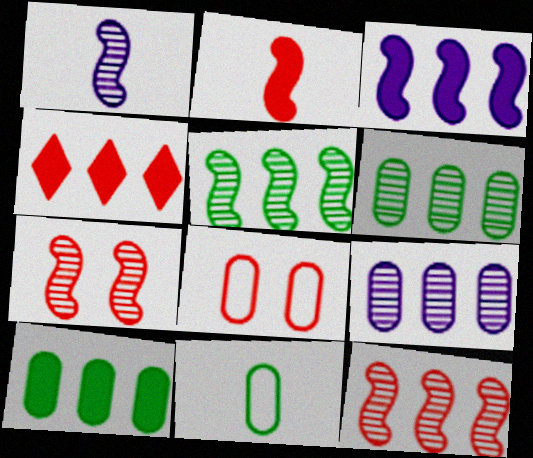[[1, 5, 7], 
[3, 4, 10]]